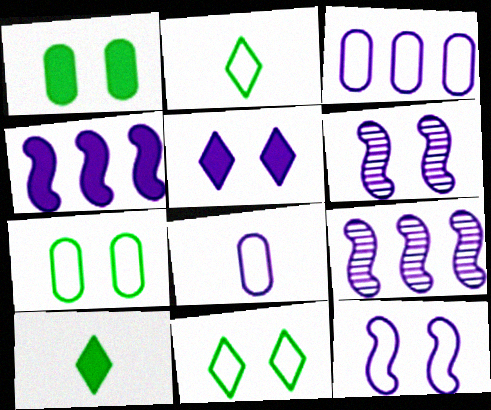[[5, 8, 9]]